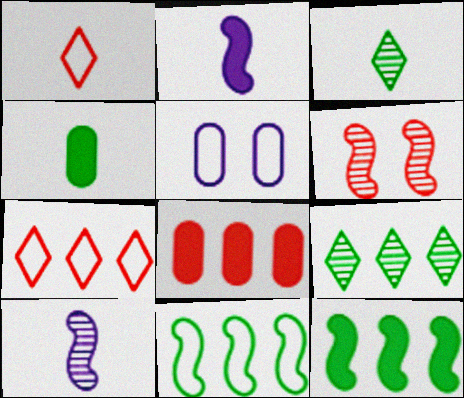[[1, 4, 10], 
[1, 5, 11], 
[1, 6, 8], 
[2, 6, 11]]